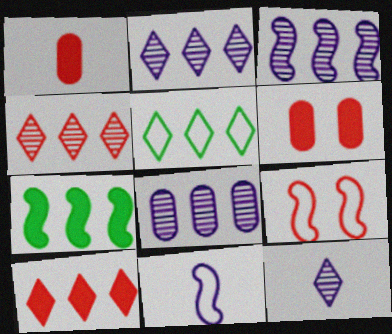[[1, 4, 9], 
[2, 3, 8], 
[2, 5, 10]]